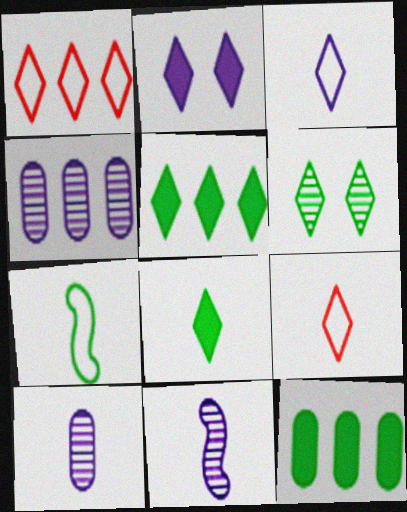[[6, 7, 12]]